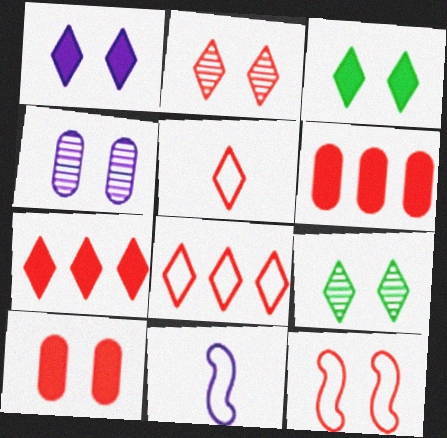[[2, 5, 7], 
[2, 10, 12], 
[3, 4, 12], 
[6, 9, 11]]